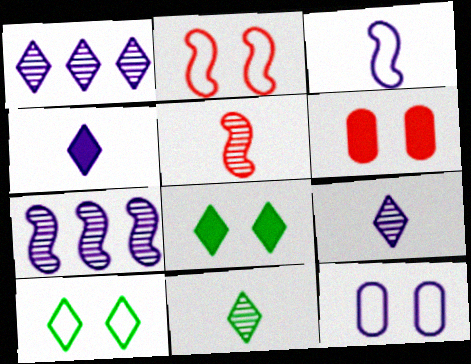[[2, 10, 12], 
[4, 7, 12]]